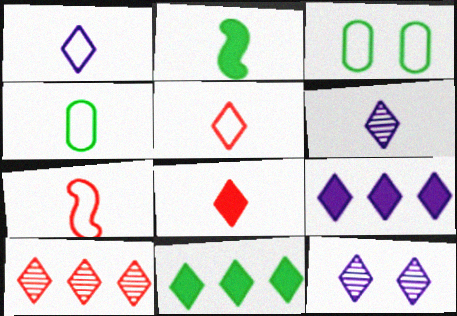[[1, 4, 7], 
[1, 9, 12], 
[5, 11, 12]]